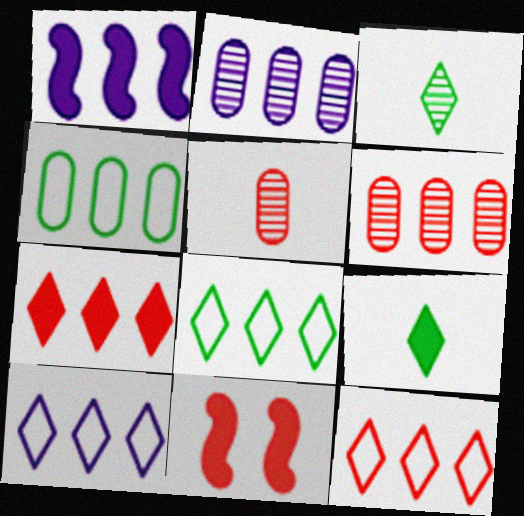[[1, 2, 10], 
[1, 6, 8], 
[5, 11, 12], 
[8, 10, 12]]